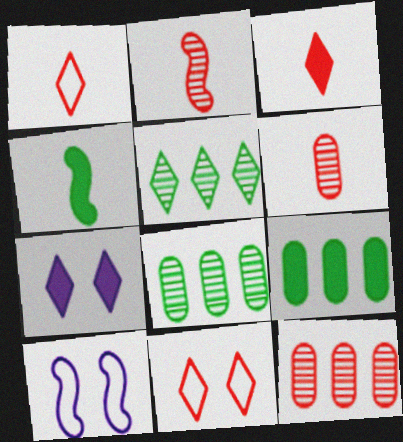[[1, 5, 7], 
[3, 8, 10]]